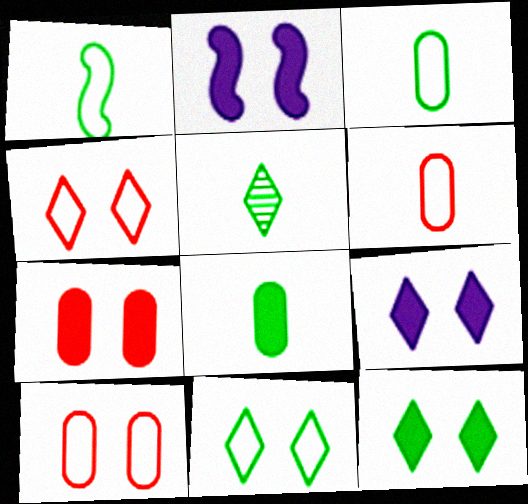[[1, 5, 8], 
[2, 7, 12]]